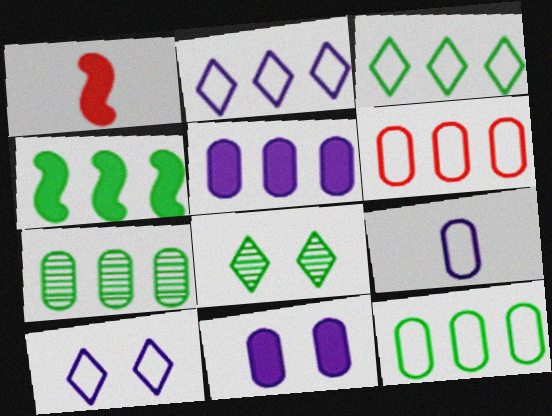[[1, 7, 10], 
[3, 4, 7], 
[5, 6, 7]]